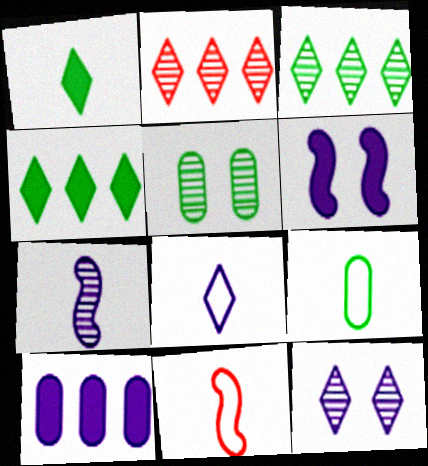[[2, 5, 7], 
[2, 6, 9], 
[8, 9, 11]]